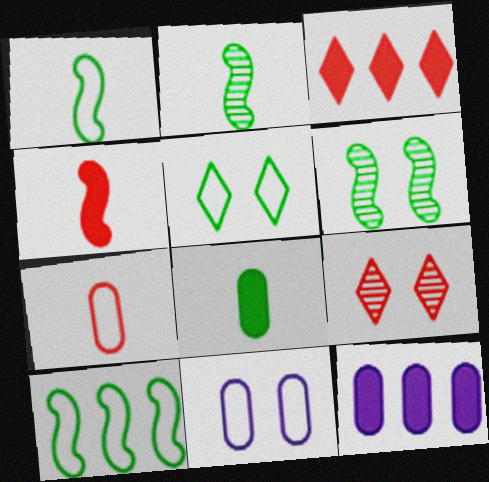[[1, 9, 12], 
[2, 3, 11]]